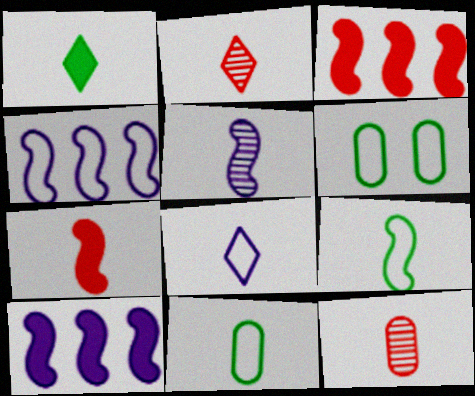[[1, 2, 8], 
[2, 6, 10], 
[5, 7, 9]]